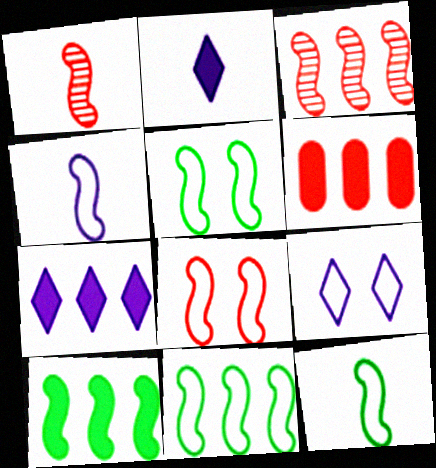[[4, 8, 11], 
[5, 11, 12], 
[6, 7, 10]]